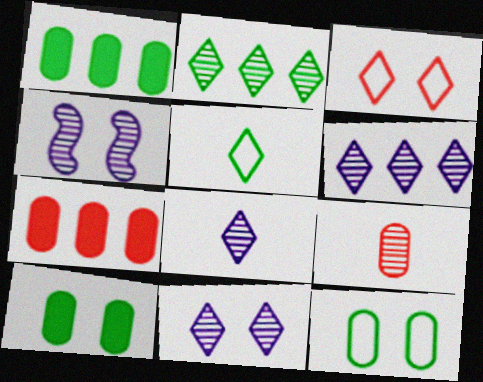[[2, 4, 9], 
[3, 4, 10], 
[4, 5, 7], 
[6, 8, 11]]